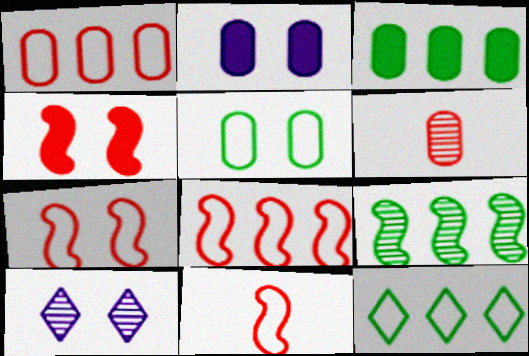[[3, 9, 12], 
[3, 10, 11], 
[4, 5, 10], 
[6, 9, 10], 
[7, 8, 11]]